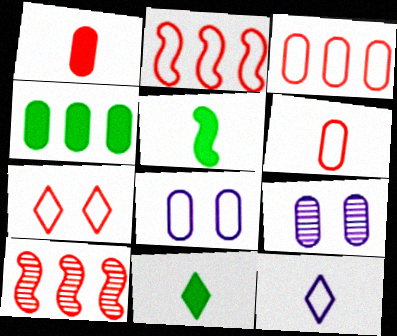[[1, 7, 10], 
[2, 6, 7], 
[2, 9, 11], 
[4, 6, 9], 
[8, 10, 11]]